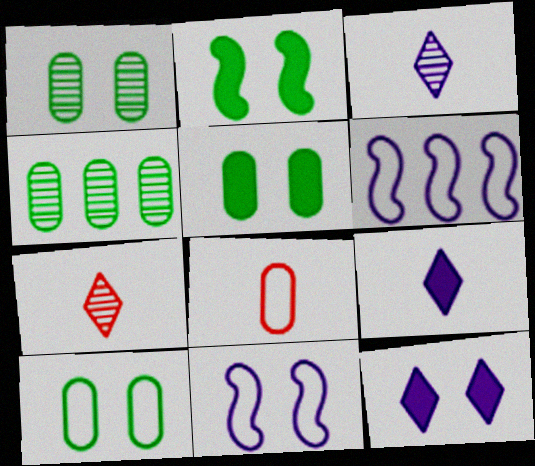[[1, 5, 10], 
[5, 6, 7]]